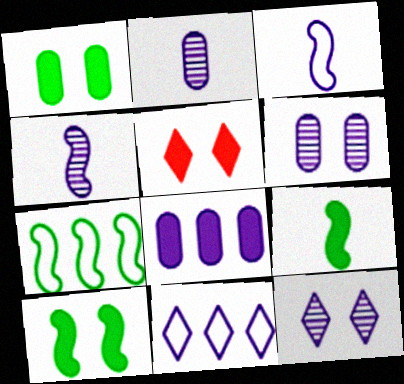[[2, 5, 7], 
[3, 8, 12], 
[5, 8, 9]]